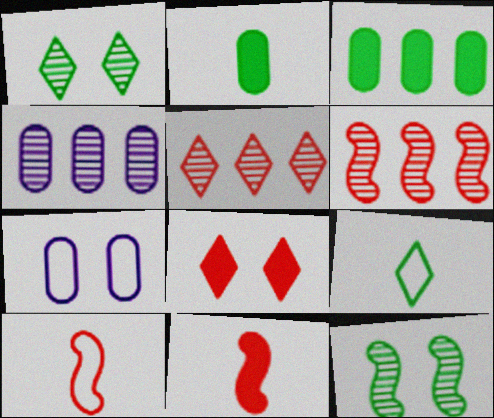[[3, 9, 12], 
[7, 8, 12]]